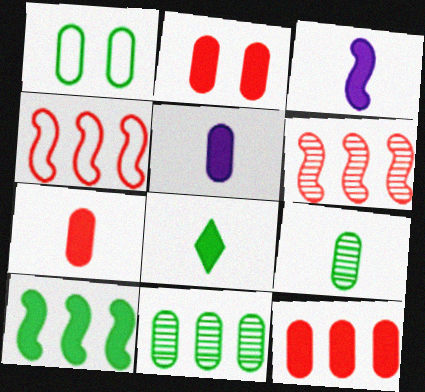[[2, 7, 12], 
[3, 7, 8]]